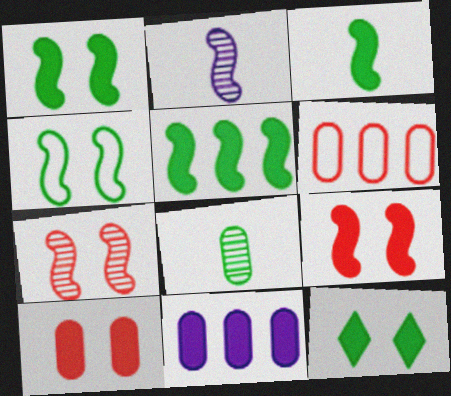[[1, 3, 5], 
[2, 6, 12]]